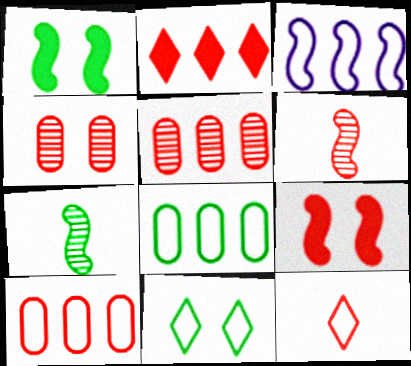[[1, 3, 6], 
[3, 7, 9], 
[5, 9, 12]]